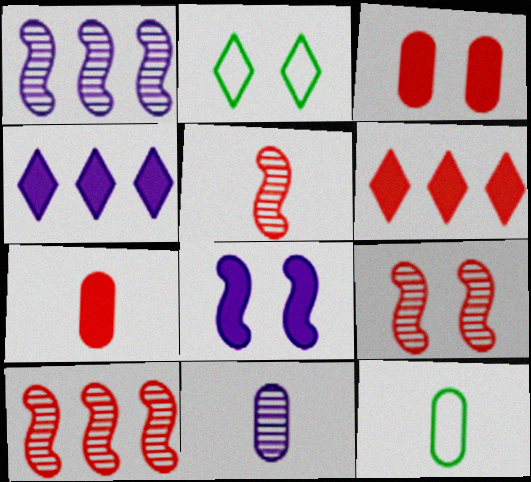[[1, 2, 7], 
[4, 9, 12], 
[5, 9, 10], 
[7, 11, 12]]